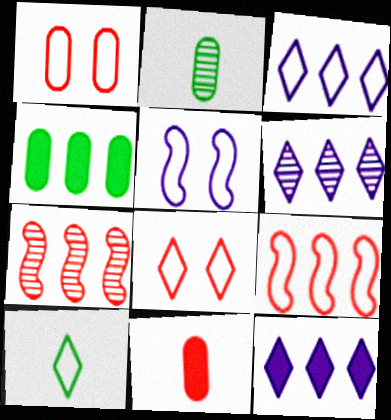[[3, 4, 7], 
[3, 6, 12], 
[3, 8, 10], 
[4, 6, 9], 
[7, 8, 11]]